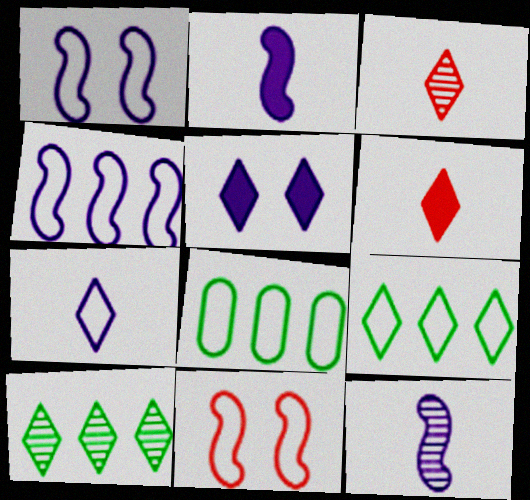[[3, 5, 9], 
[7, 8, 11]]